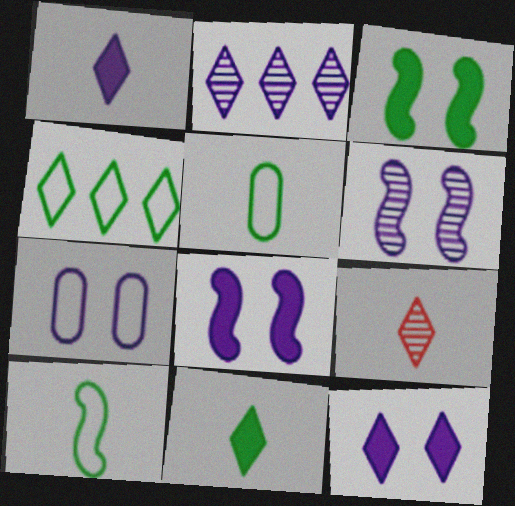[[4, 9, 12], 
[6, 7, 12]]